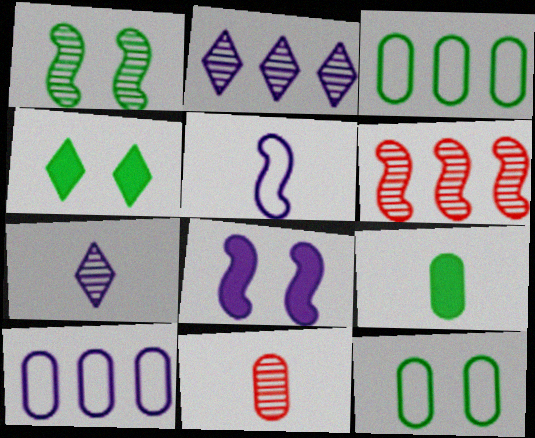[[1, 2, 11], 
[1, 4, 12], 
[7, 8, 10]]